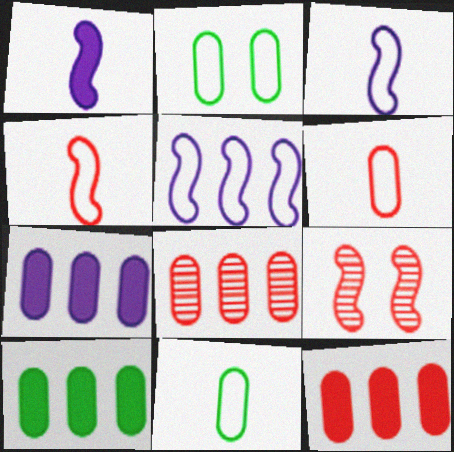[[7, 10, 12]]